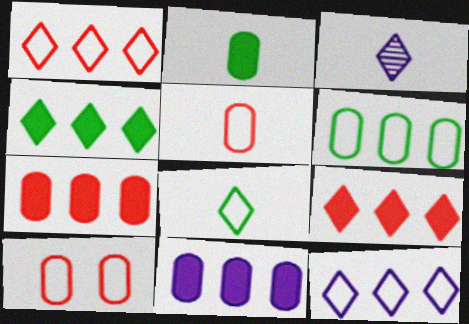[]